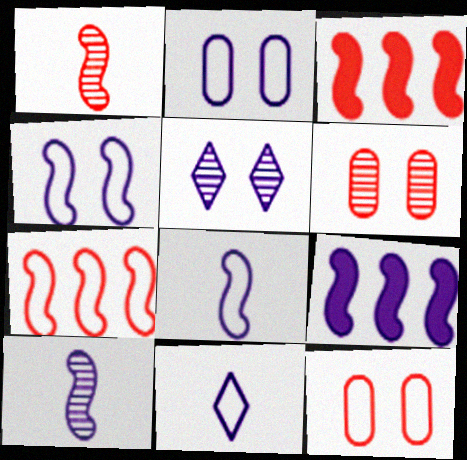[[4, 9, 10]]